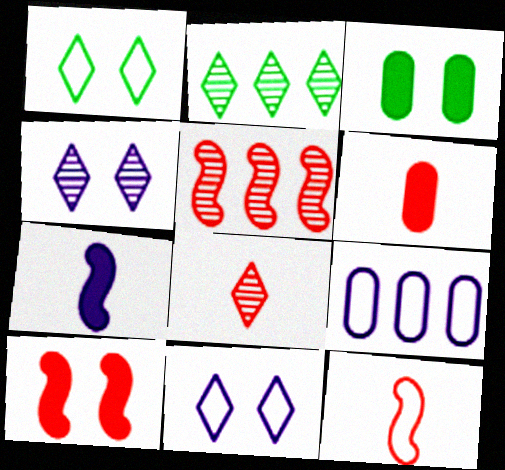[[1, 9, 12], 
[2, 4, 8], 
[4, 7, 9], 
[5, 10, 12], 
[6, 8, 12]]